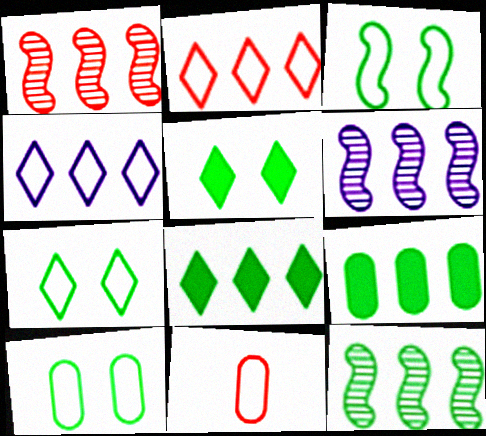[[1, 4, 9], 
[1, 6, 12], 
[2, 6, 9], 
[3, 4, 11], 
[3, 7, 10], 
[5, 6, 11]]